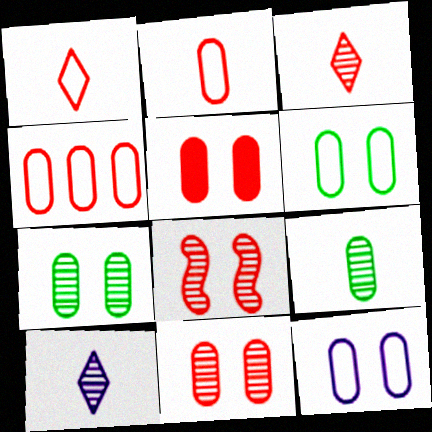[[5, 7, 12]]